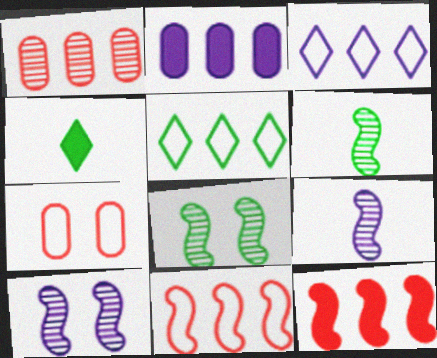[]